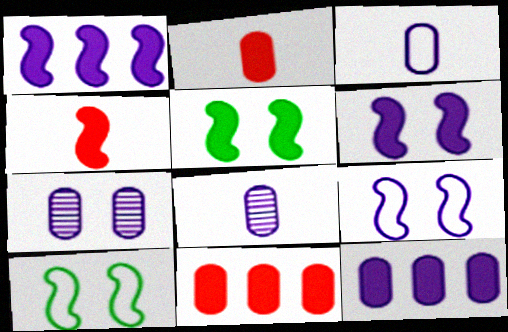[[1, 4, 5], 
[3, 7, 12]]